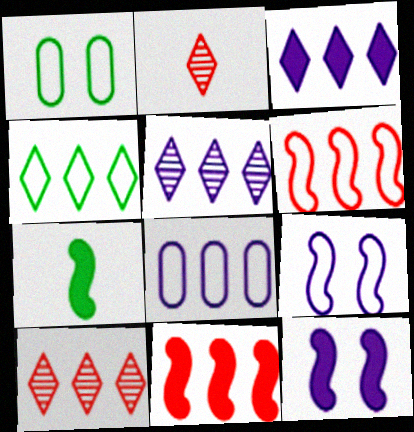[[3, 4, 10], 
[4, 6, 8], 
[7, 11, 12]]